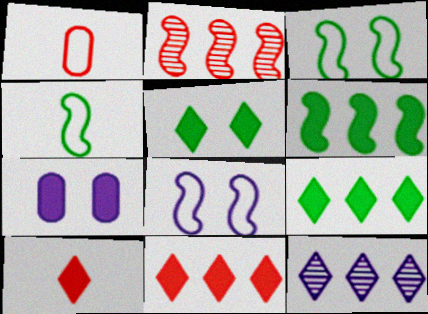[[6, 7, 10]]